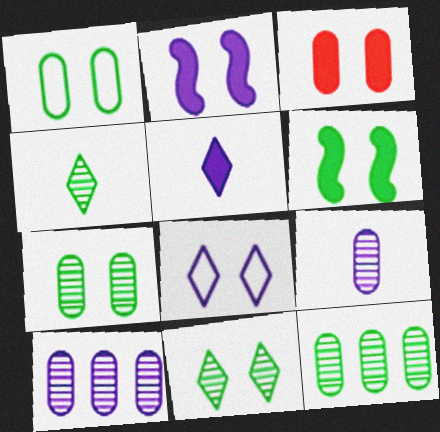[[1, 6, 11]]